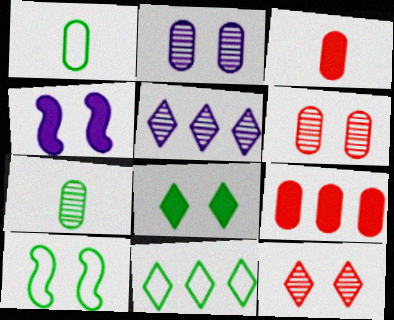[[1, 2, 9], 
[1, 10, 11], 
[3, 5, 10]]